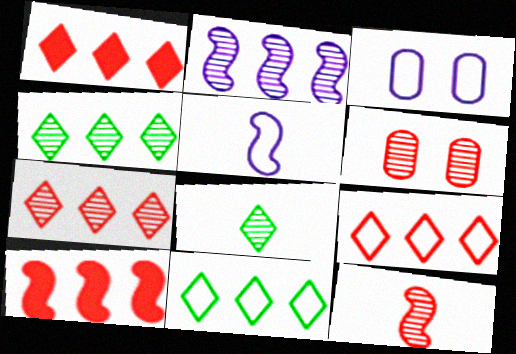[[1, 7, 9], 
[2, 6, 8], 
[3, 8, 10], 
[6, 7, 12]]